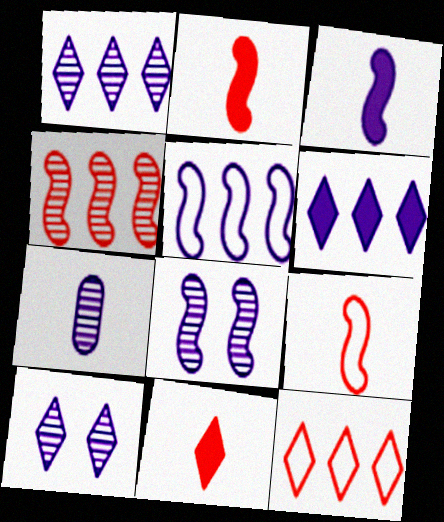[[1, 7, 8], 
[3, 5, 8]]